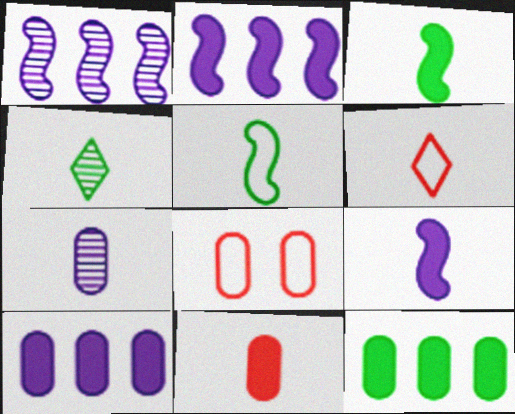[[2, 4, 8], 
[3, 6, 7], 
[7, 8, 12]]